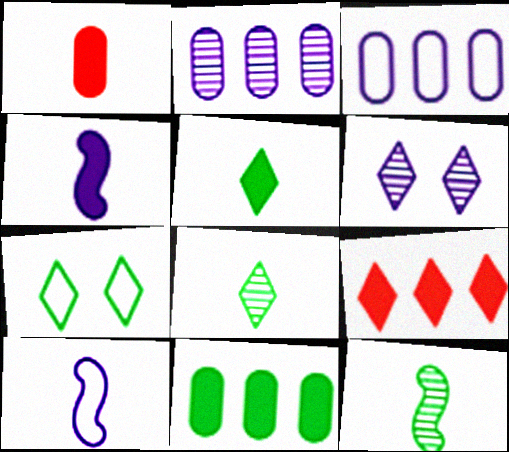[[1, 4, 5], 
[1, 8, 10], 
[3, 4, 6], 
[7, 11, 12]]